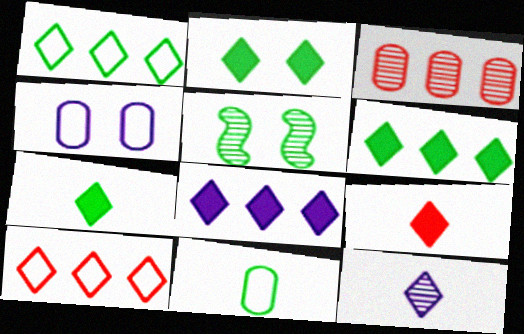[[2, 6, 7], 
[2, 8, 9], 
[2, 10, 12], 
[3, 5, 12], 
[5, 6, 11]]